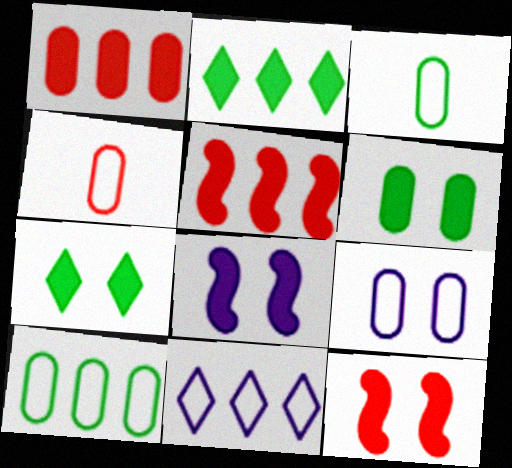[[4, 9, 10]]